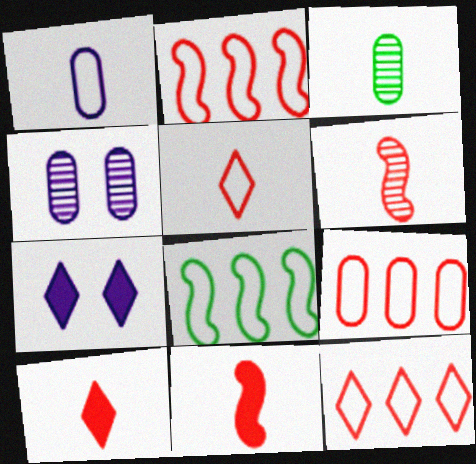[[2, 3, 7], 
[2, 9, 12], 
[4, 8, 10]]